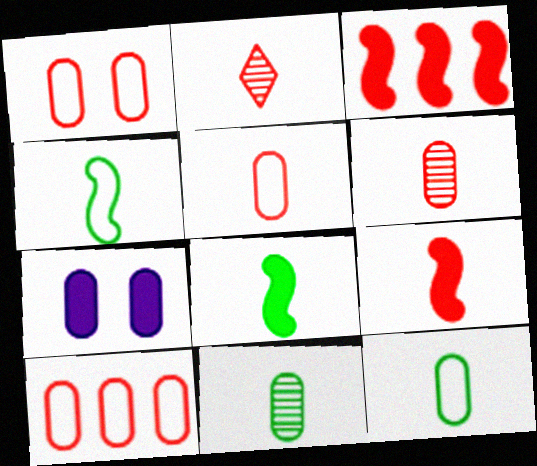[[1, 2, 3], 
[1, 5, 10], 
[2, 5, 9], 
[7, 10, 11]]